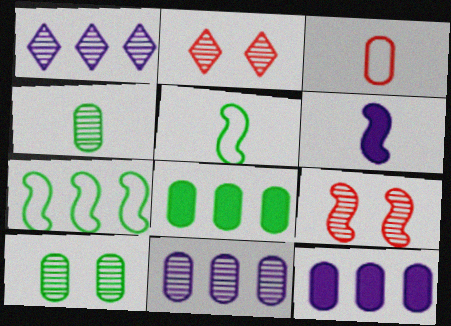[[1, 4, 9], 
[2, 5, 12], 
[3, 10, 12], 
[6, 7, 9]]